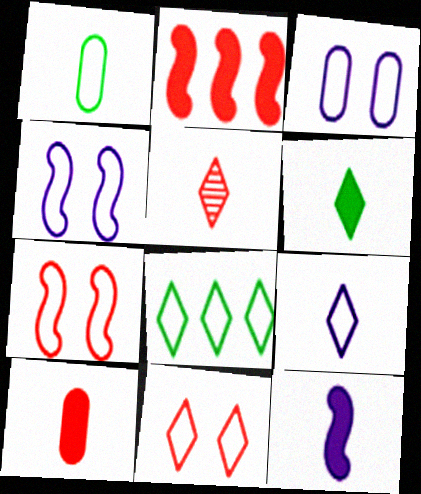[[1, 5, 12], 
[5, 6, 9], 
[6, 10, 12], 
[8, 9, 11]]